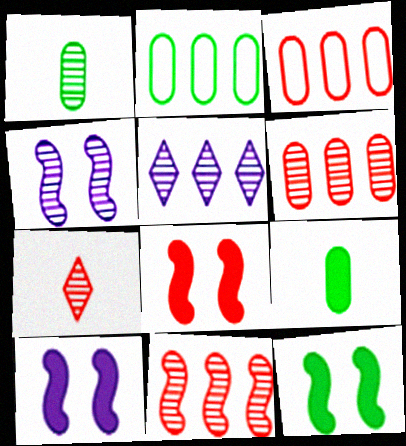[[2, 7, 10], 
[3, 7, 8], 
[8, 10, 12]]